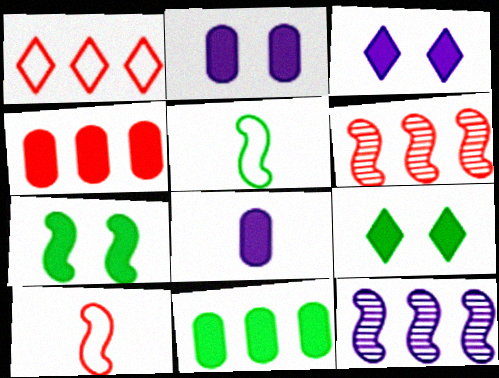[[1, 4, 6], 
[1, 11, 12], 
[7, 10, 12]]